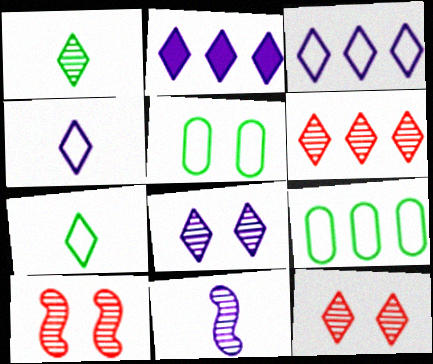[[1, 6, 8], 
[2, 4, 8], 
[2, 7, 12]]